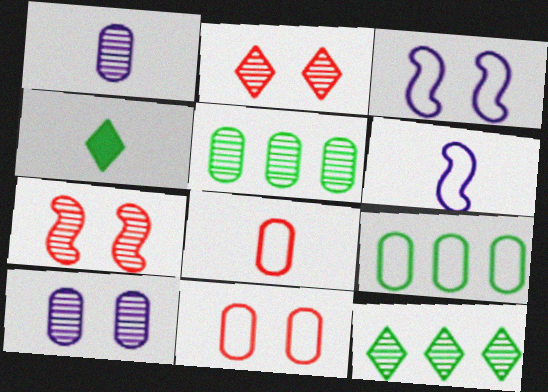[[1, 7, 12]]